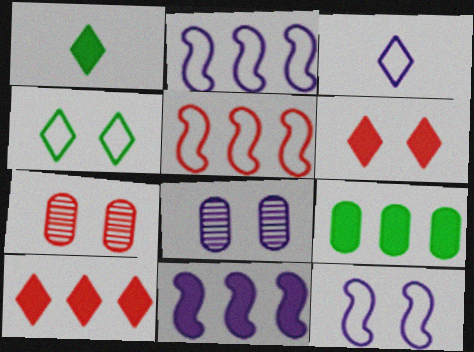[[1, 2, 7], 
[1, 5, 8], 
[3, 8, 11], 
[9, 10, 11]]